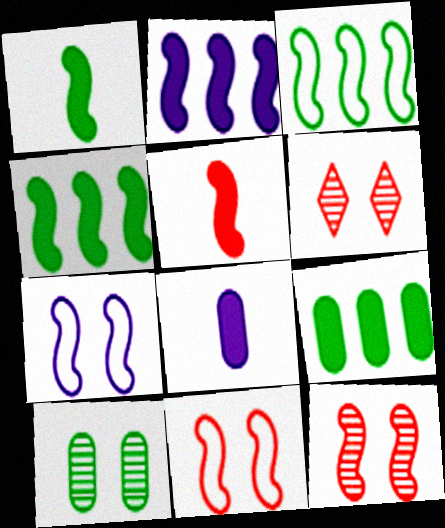[[3, 6, 8]]